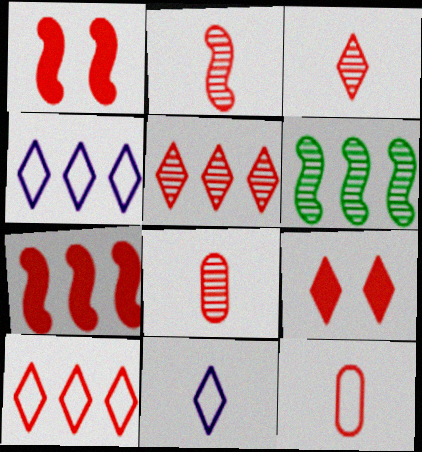[[1, 5, 12], 
[1, 8, 10], 
[2, 3, 8], 
[3, 9, 10]]